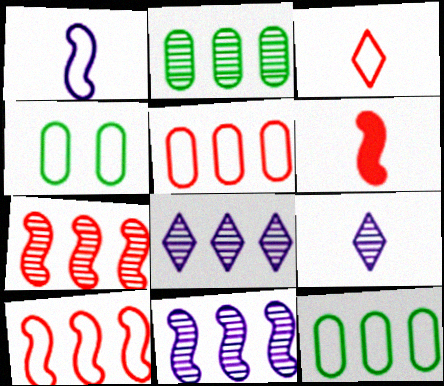[[2, 7, 8], 
[4, 6, 8]]